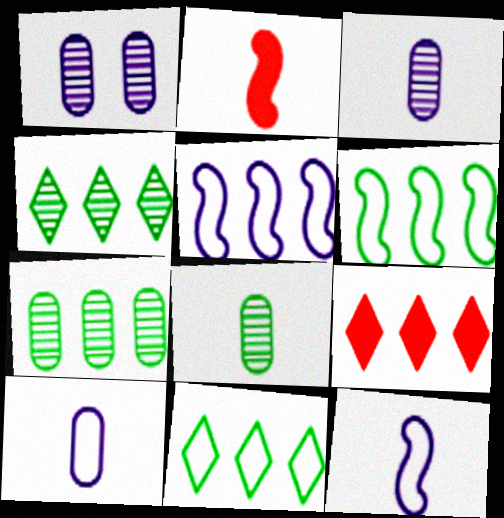[[1, 2, 11], 
[5, 7, 9]]